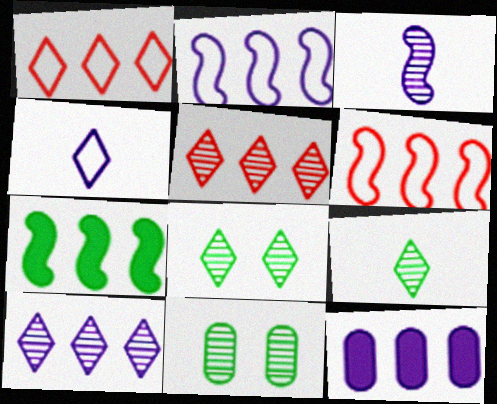[[2, 10, 12], 
[3, 5, 11]]